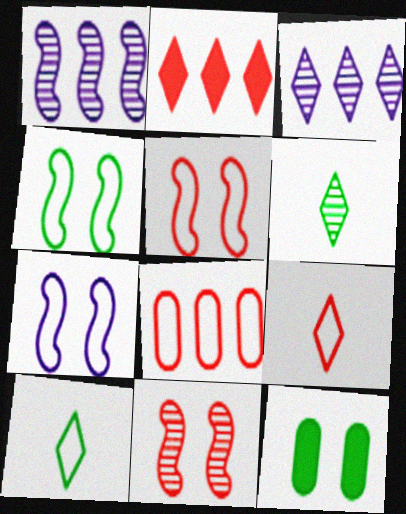[[1, 9, 12], 
[4, 5, 7], 
[5, 8, 9], 
[7, 8, 10]]